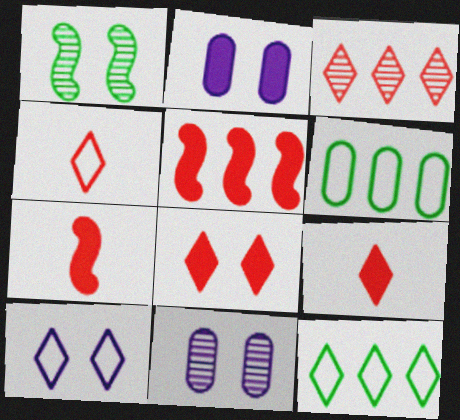[[3, 4, 8], 
[4, 10, 12], 
[7, 11, 12]]